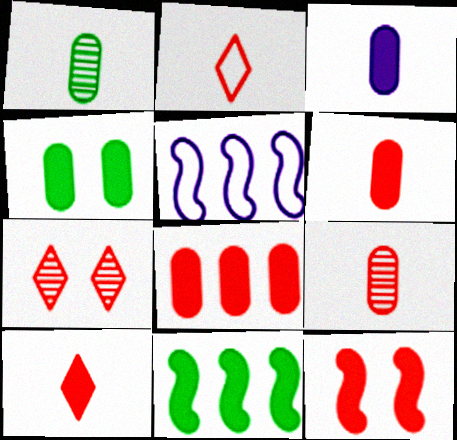[[3, 4, 8], 
[8, 10, 12]]